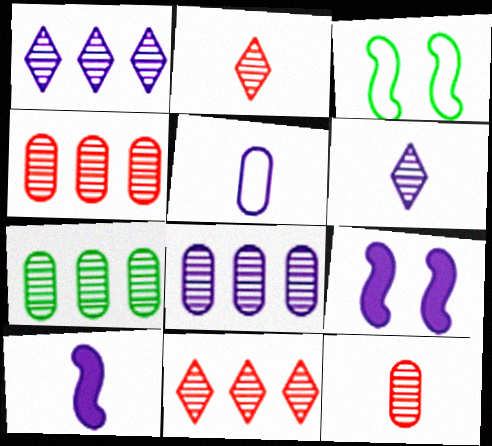[[1, 5, 9], 
[4, 7, 8], 
[5, 6, 10]]